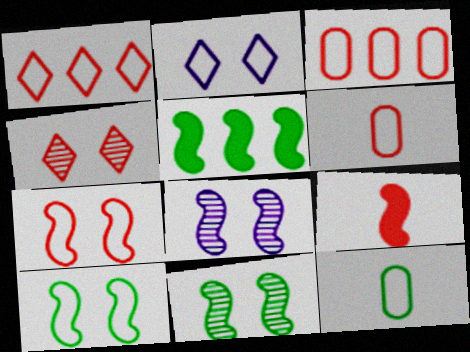[[1, 6, 7], 
[3, 4, 9]]